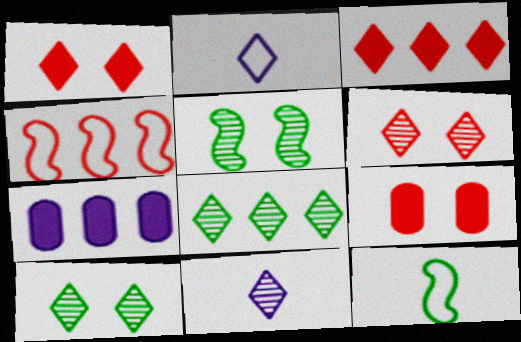[[1, 2, 8], 
[2, 3, 10], 
[4, 7, 8], 
[6, 7, 12], 
[6, 8, 11]]